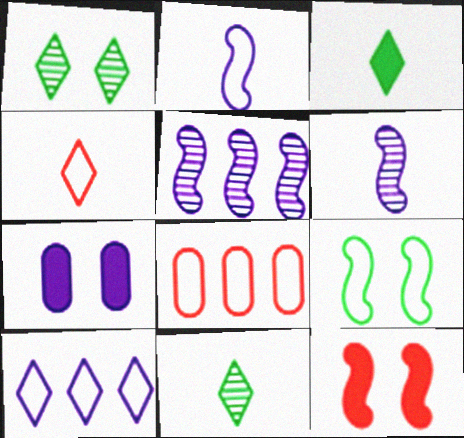[[6, 7, 10]]